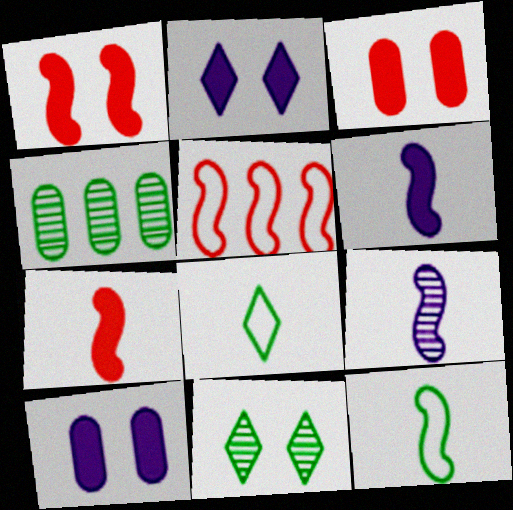[[7, 9, 12]]